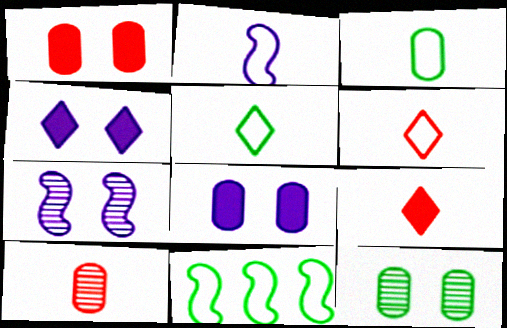[[2, 3, 6], 
[4, 10, 11]]